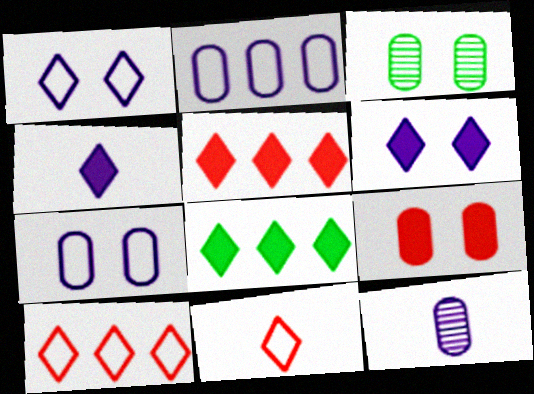[[3, 7, 9]]